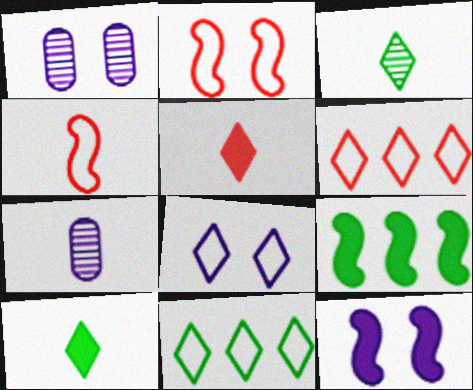[[1, 8, 12], 
[4, 7, 10]]